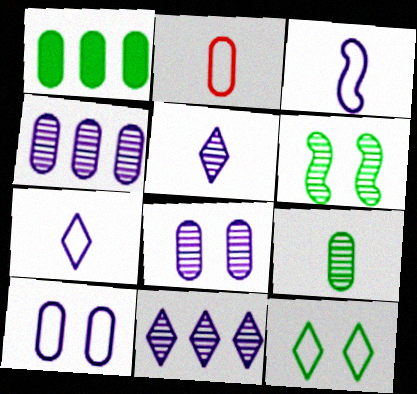[[1, 2, 8]]